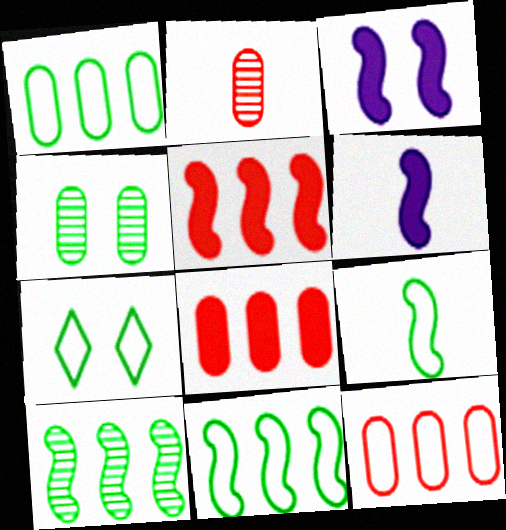[[1, 7, 9]]